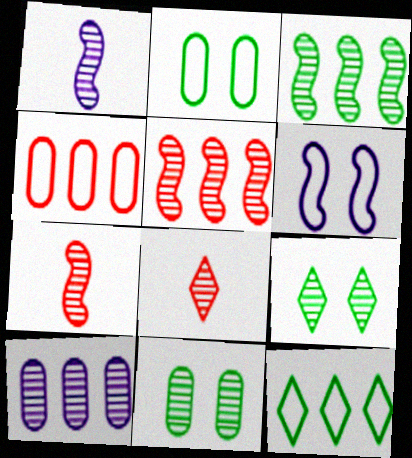[[7, 9, 10]]